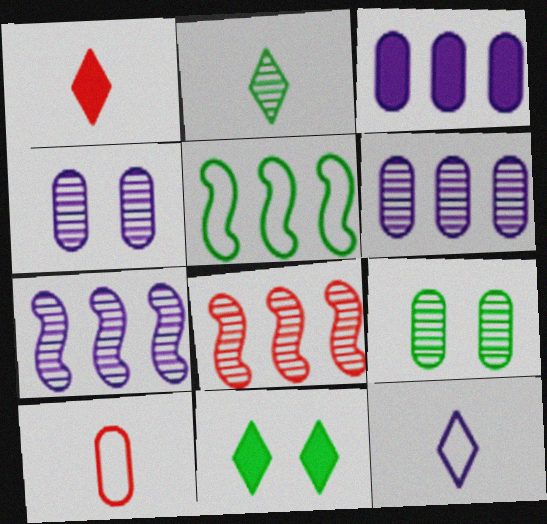[[1, 2, 12], 
[1, 4, 5], 
[2, 4, 8], 
[3, 9, 10], 
[7, 10, 11]]